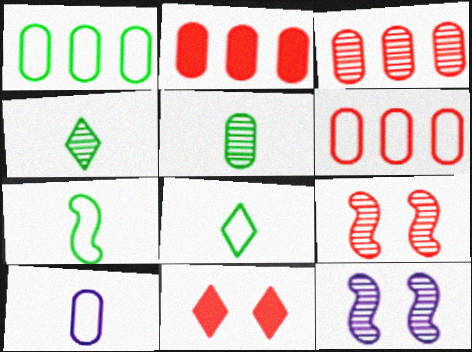[[2, 3, 6], 
[2, 8, 12], 
[3, 4, 12]]